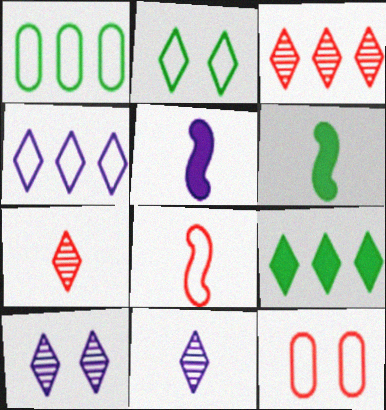[[3, 4, 9]]